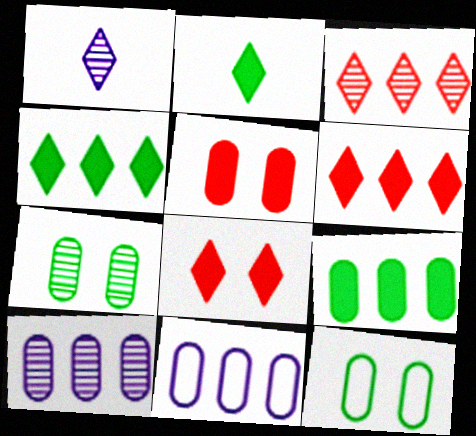[]